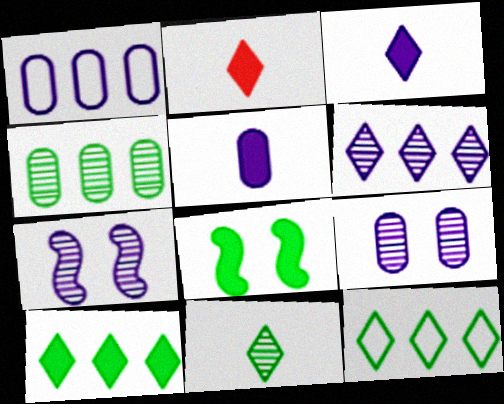[[1, 3, 7], 
[1, 5, 9]]